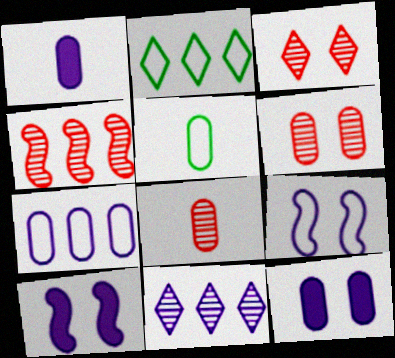[[1, 5, 8], 
[1, 9, 11], 
[2, 8, 10], 
[3, 4, 8]]